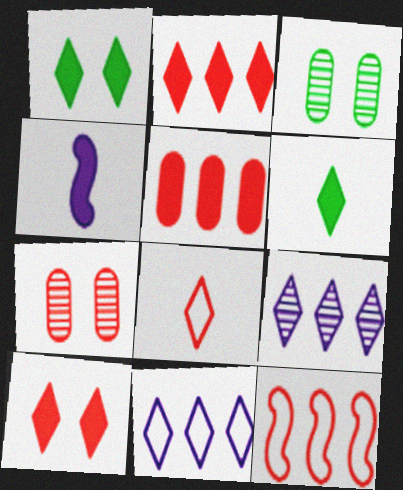[[1, 4, 5], 
[1, 8, 9]]